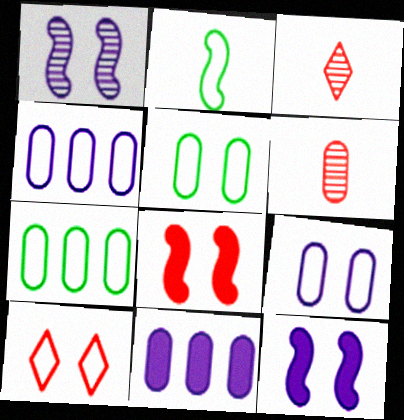[[2, 4, 10], 
[3, 7, 12], 
[5, 6, 11]]